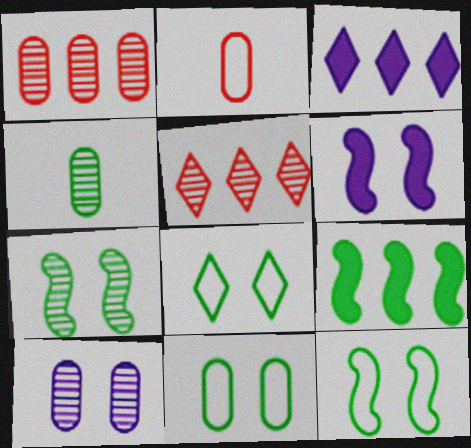[[1, 4, 10], 
[2, 3, 7], 
[4, 8, 9], 
[8, 11, 12]]